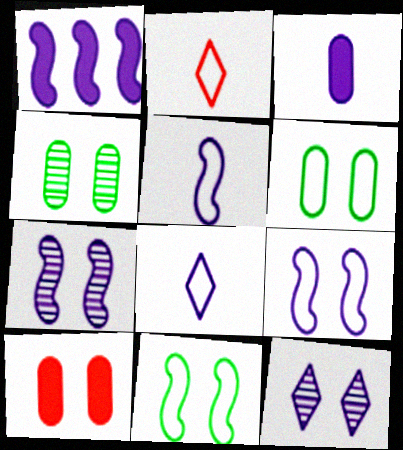[[1, 2, 4], 
[1, 5, 7], 
[10, 11, 12]]